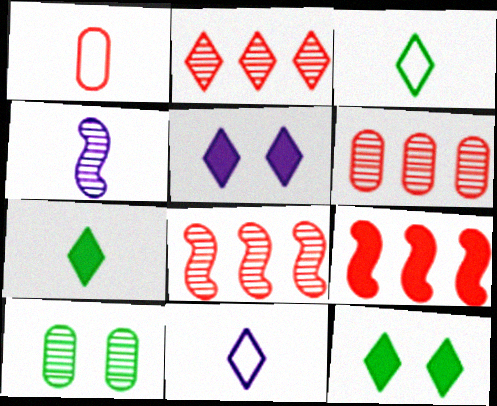[[1, 4, 7], 
[2, 3, 5], 
[2, 4, 10], 
[2, 6, 8], 
[2, 11, 12], 
[9, 10, 11]]